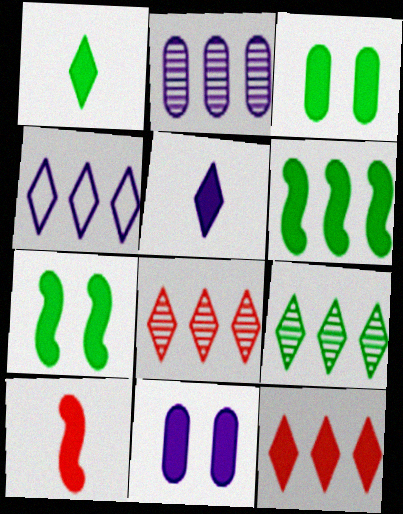[[1, 3, 6], 
[4, 9, 12]]